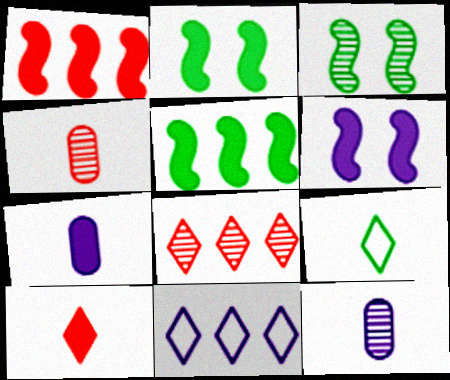[[2, 4, 11], 
[3, 8, 12], 
[6, 11, 12]]